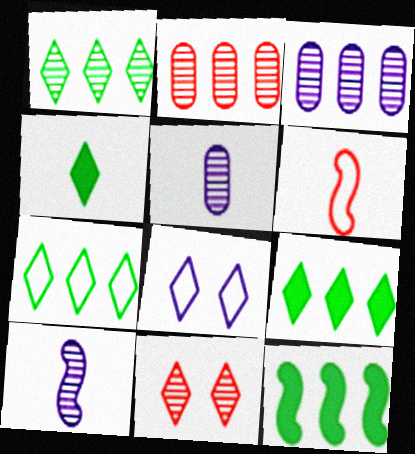[[1, 7, 9], 
[4, 5, 6]]